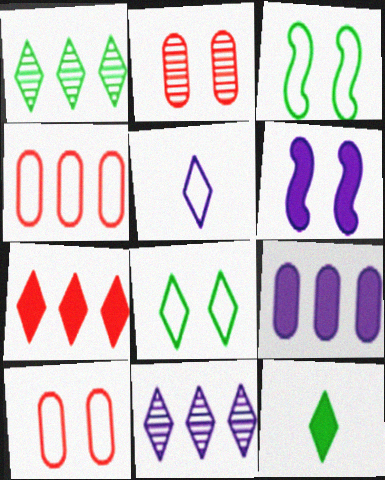[[1, 8, 12], 
[2, 6, 8], 
[3, 4, 5]]